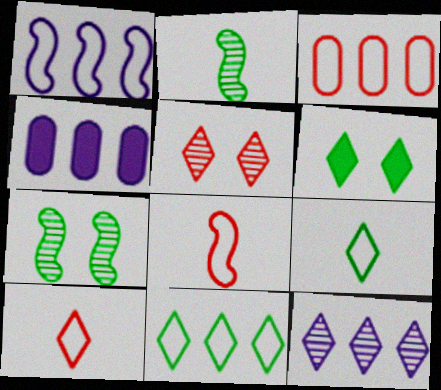[[1, 3, 11], 
[1, 4, 12], 
[4, 7, 10], 
[6, 10, 12]]